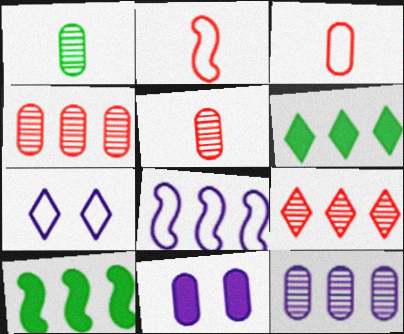[[4, 6, 8], 
[5, 7, 10]]